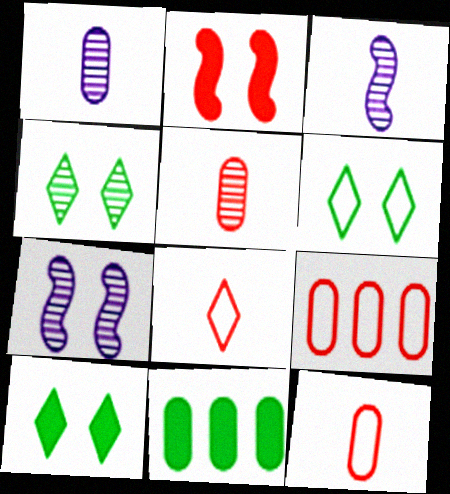[[3, 9, 10], 
[4, 6, 10], 
[7, 8, 11]]